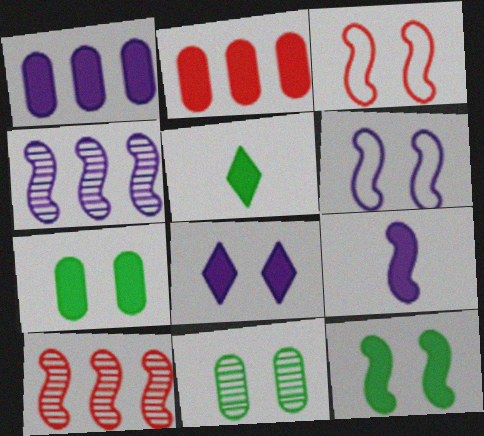[[1, 8, 9], 
[3, 8, 11], 
[4, 6, 9]]